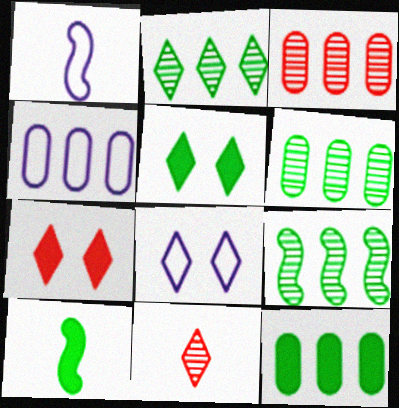[[1, 3, 5], 
[1, 4, 8], 
[1, 6, 7], 
[2, 6, 9], 
[3, 4, 12], 
[3, 8, 10], 
[5, 10, 12]]